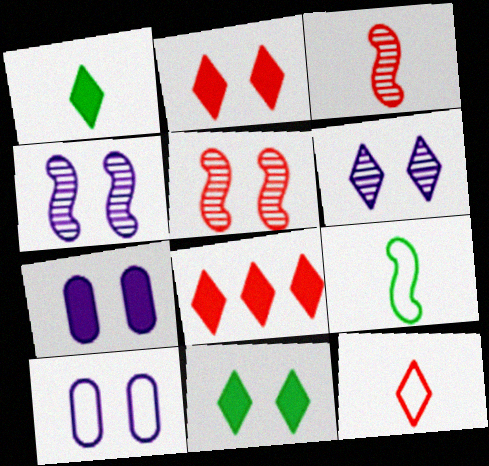[[5, 10, 11]]